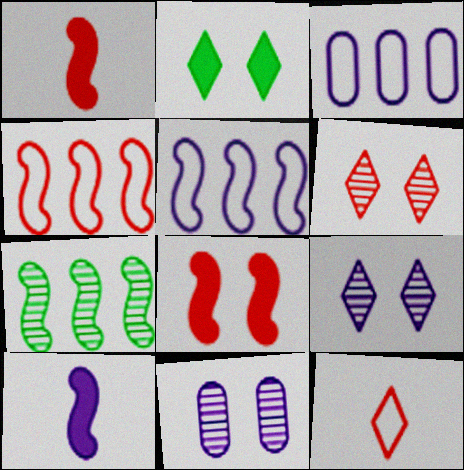[[3, 9, 10]]